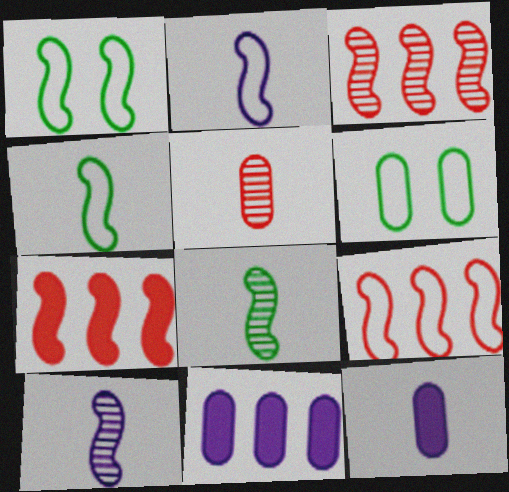[[1, 2, 9], 
[1, 7, 10], 
[3, 7, 9], 
[5, 6, 11]]